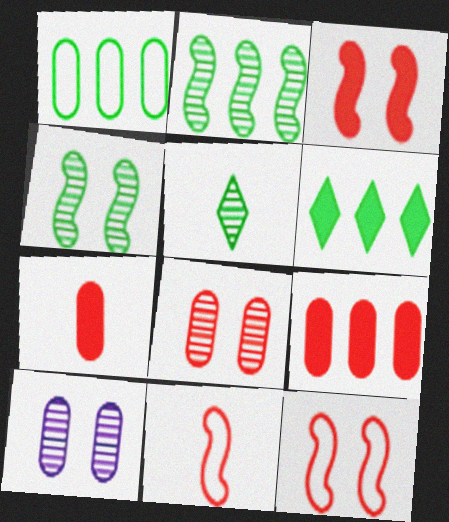[[1, 2, 6], 
[1, 7, 10], 
[6, 10, 11]]